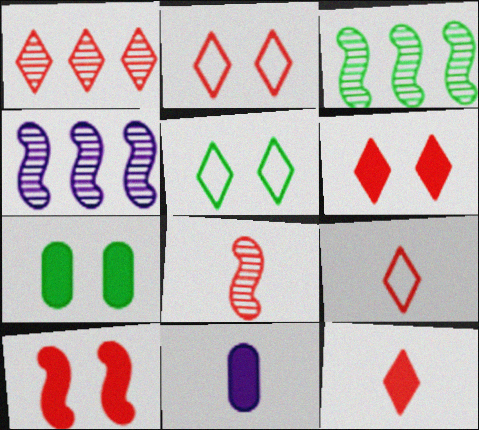[[1, 2, 12], 
[1, 6, 9], 
[2, 3, 11], 
[4, 7, 9]]